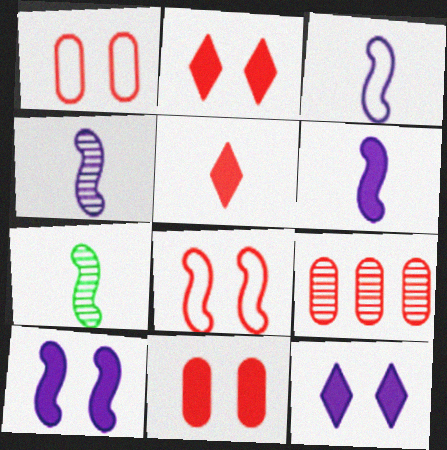[[3, 4, 6], 
[5, 8, 9]]